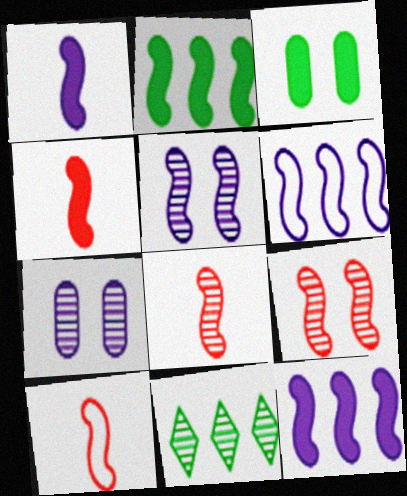[[1, 5, 6], 
[2, 5, 10], 
[4, 8, 10], 
[7, 8, 11]]